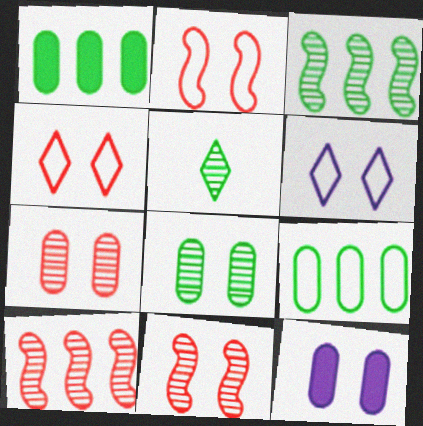[[3, 5, 8]]